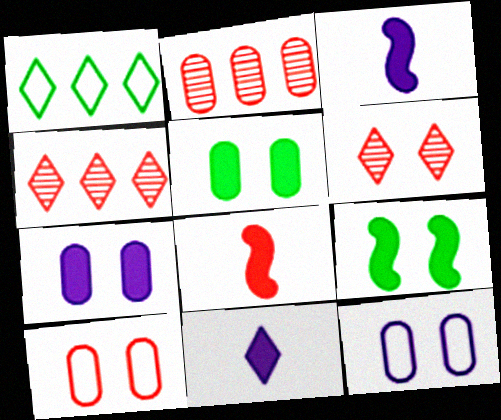[[1, 6, 11], 
[4, 8, 10], 
[6, 9, 12]]